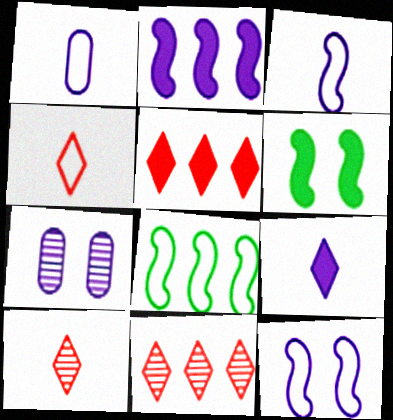[[1, 6, 11]]